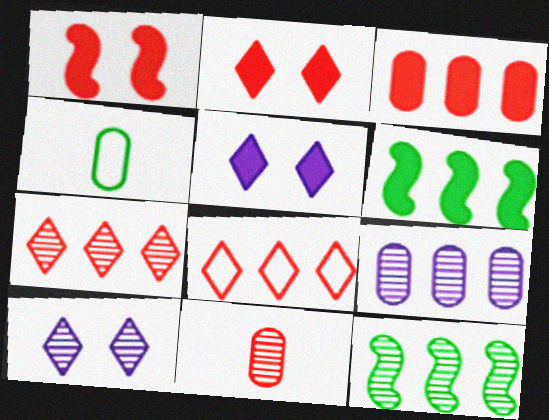[[1, 8, 11], 
[6, 8, 9], 
[7, 9, 12], 
[10, 11, 12]]